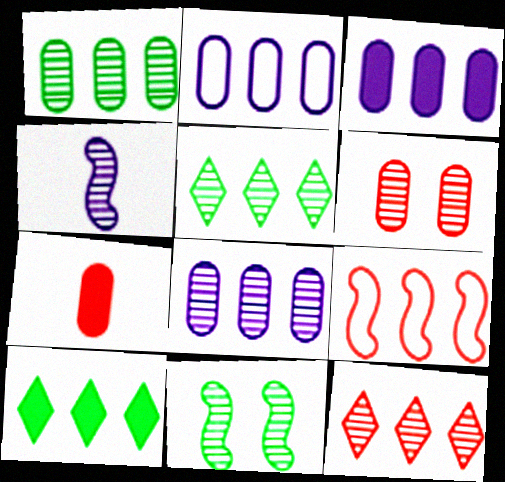[[2, 3, 8], 
[3, 5, 9], 
[4, 5, 6], 
[8, 9, 10]]